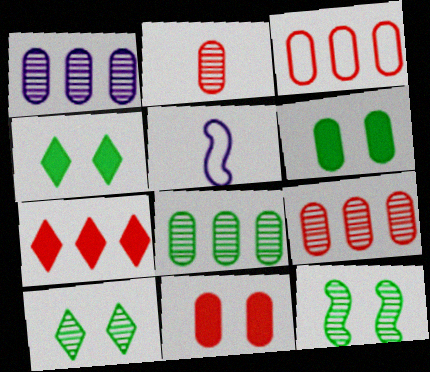[[1, 8, 9], 
[2, 3, 11], 
[4, 5, 9]]